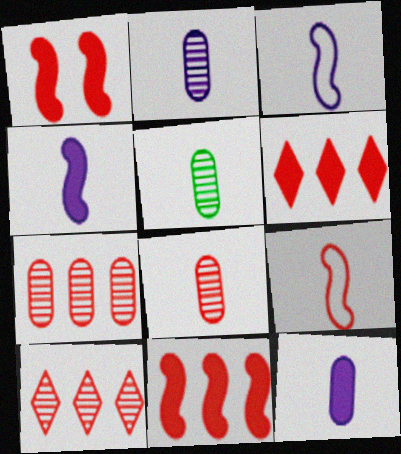[[2, 5, 8]]